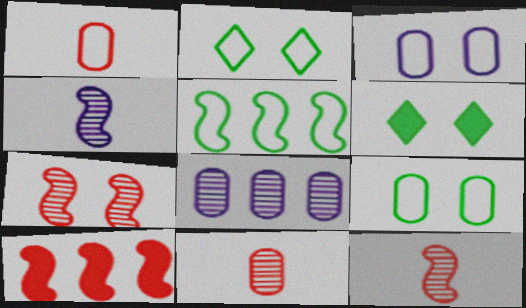[[3, 6, 7]]